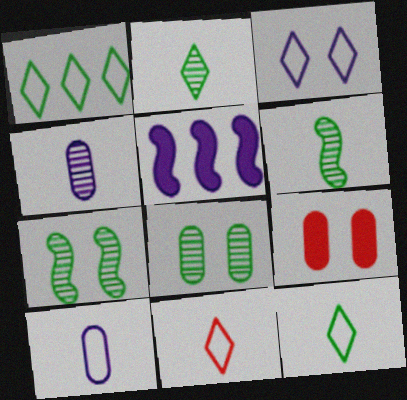[[1, 3, 11], 
[3, 4, 5], 
[3, 7, 9], 
[5, 8, 11]]